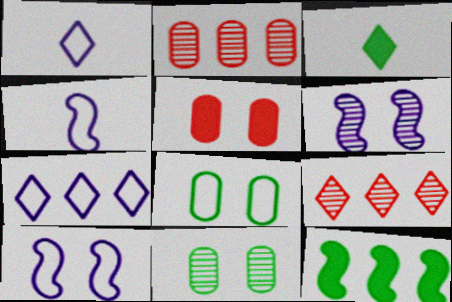[[2, 3, 10], 
[2, 7, 12]]